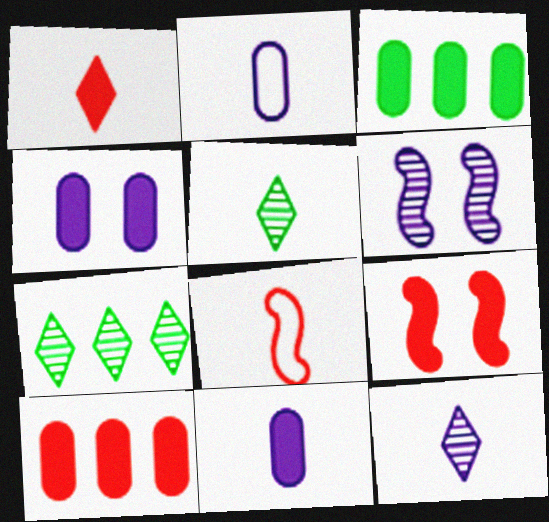[[1, 9, 10], 
[2, 7, 9], 
[4, 7, 8], 
[5, 8, 11]]